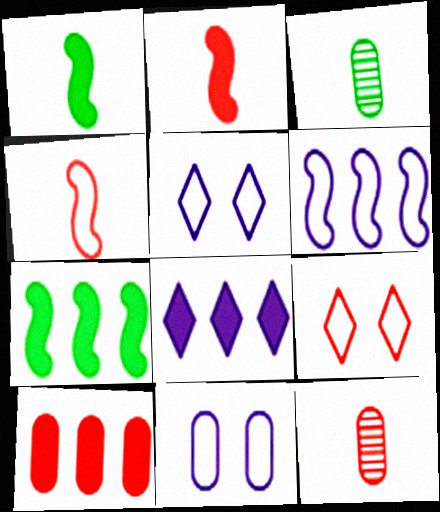[[3, 10, 11], 
[5, 7, 12], 
[7, 8, 10]]